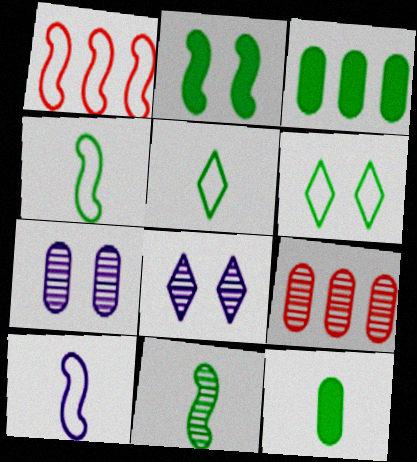[[1, 8, 12], 
[3, 6, 11], 
[5, 11, 12], 
[8, 9, 11]]